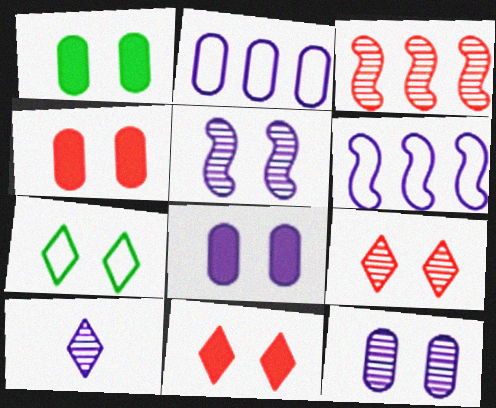[[1, 4, 8], 
[4, 5, 7], 
[6, 8, 10]]